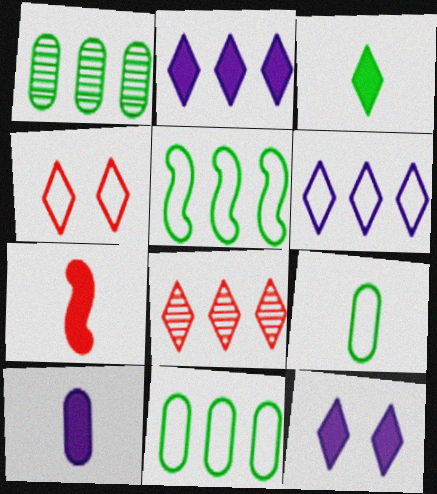[[3, 7, 10]]